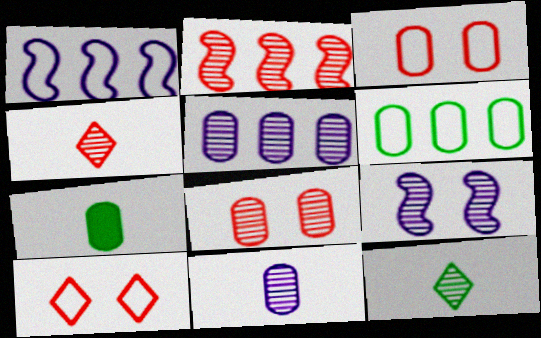[[2, 4, 8], 
[3, 5, 7]]